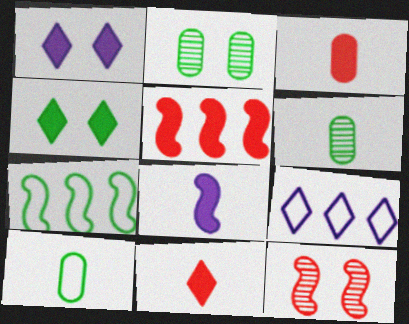[[4, 6, 7], 
[7, 8, 12]]